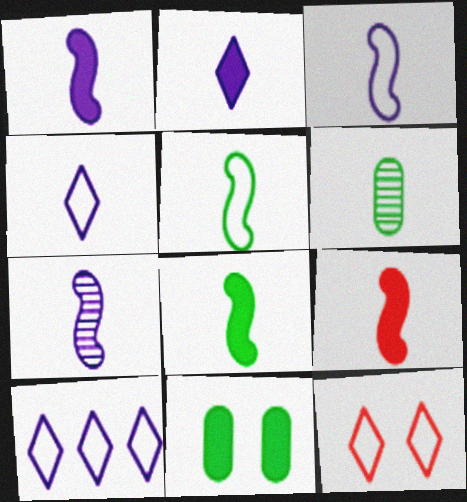[[1, 3, 7], 
[1, 8, 9], 
[4, 6, 9], 
[5, 7, 9]]